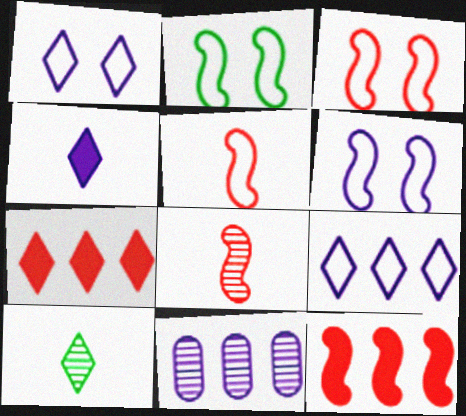[[1, 7, 10], 
[2, 3, 6], 
[3, 8, 12], 
[4, 6, 11]]